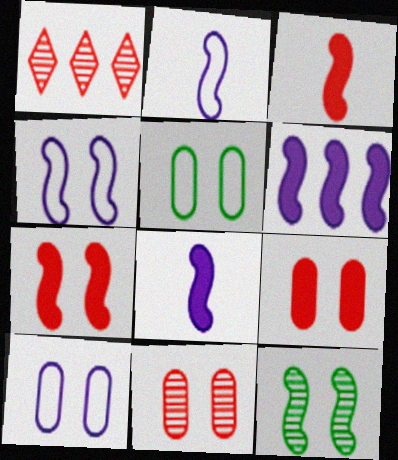[[1, 5, 8], 
[4, 7, 12]]